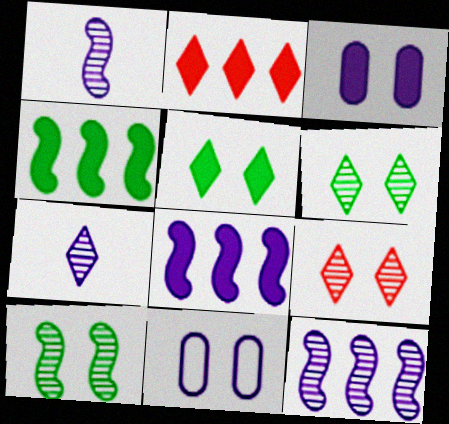[[7, 8, 11]]